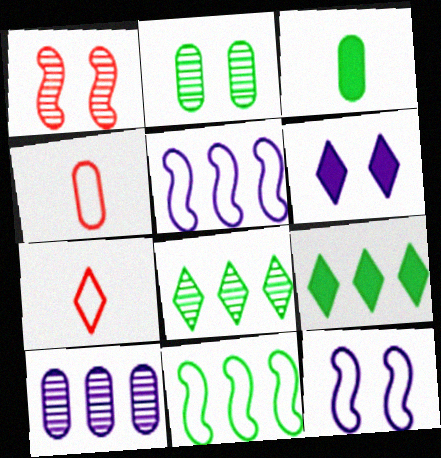[[6, 7, 8]]